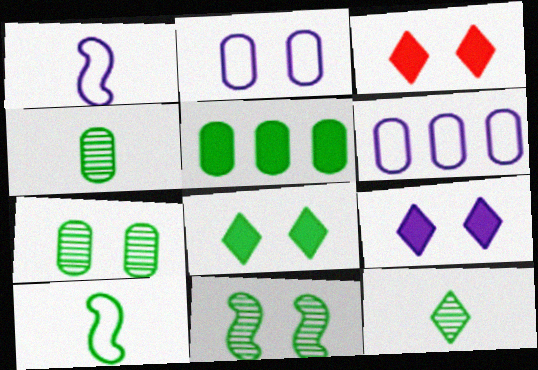[[2, 3, 11], 
[3, 8, 9]]